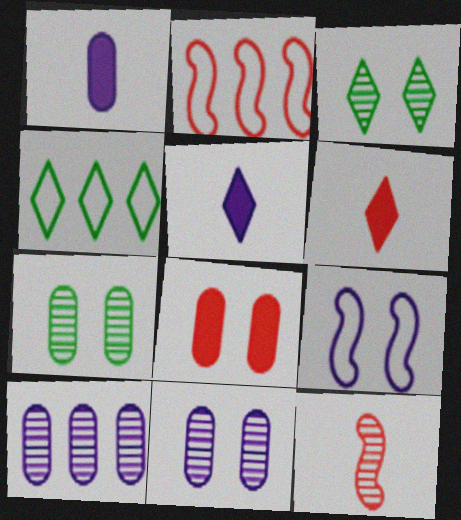[[1, 2, 3], 
[2, 5, 7], 
[3, 8, 9], 
[3, 10, 12], 
[5, 9, 10]]